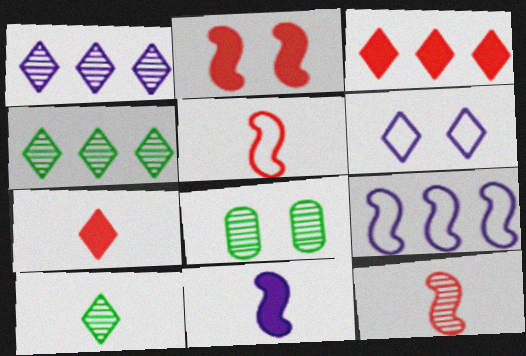[[1, 8, 12], 
[2, 6, 8], 
[3, 6, 10], 
[4, 6, 7], 
[7, 8, 9]]